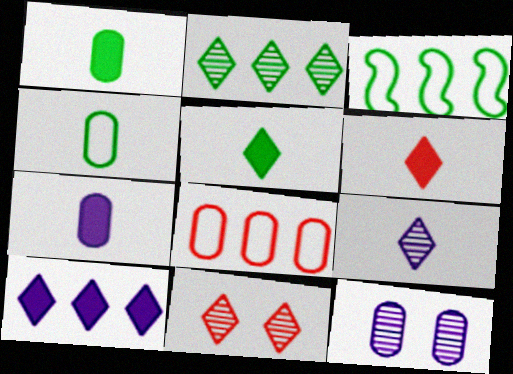[[1, 8, 12], 
[2, 9, 11], 
[3, 6, 12], 
[3, 7, 11]]